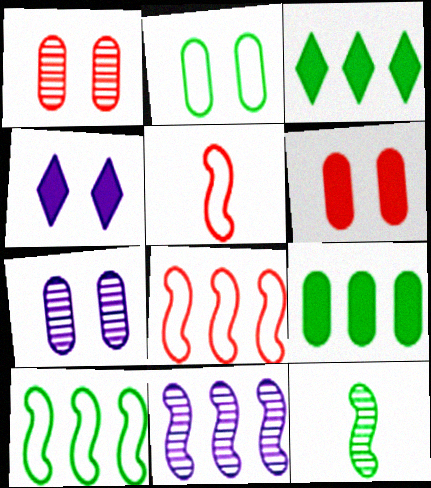[[2, 3, 12], 
[2, 6, 7], 
[3, 5, 7]]